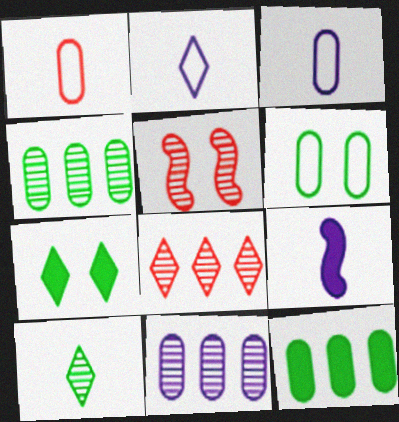[[1, 9, 10], 
[2, 5, 12], 
[2, 7, 8], 
[5, 10, 11], 
[6, 8, 9]]